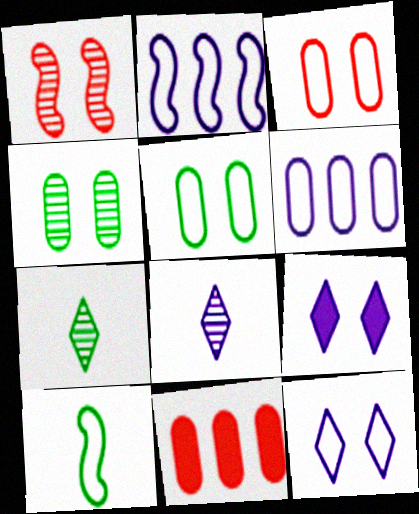[[1, 5, 9]]